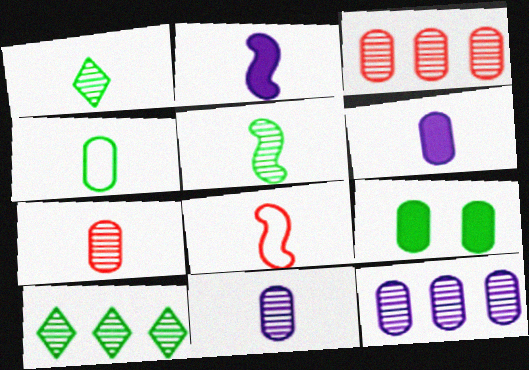[[1, 6, 8], 
[2, 5, 8], 
[4, 6, 7]]